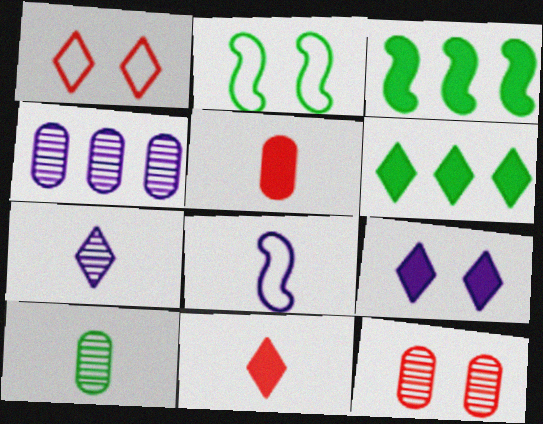[[1, 6, 7], 
[2, 4, 11], 
[2, 6, 10], 
[2, 9, 12], 
[3, 5, 9], 
[4, 8, 9], 
[4, 10, 12], 
[6, 8, 12], 
[6, 9, 11], 
[8, 10, 11]]